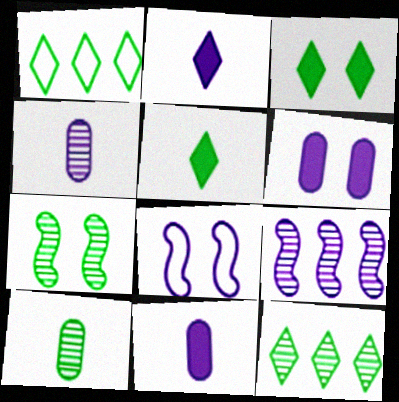[[7, 10, 12]]